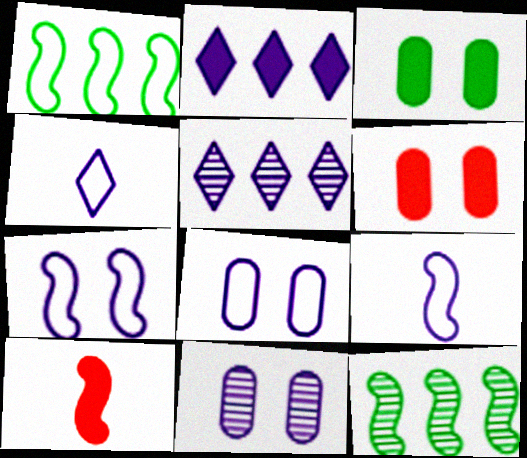[[2, 3, 10], 
[2, 9, 11], 
[4, 6, 12], 
[7, 10, 12]]